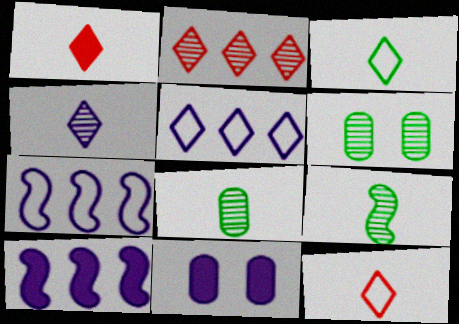[[1, 3, 4], 
[1, 6, 7], 
[4, 7, 11], 
[6, 10, 12]]